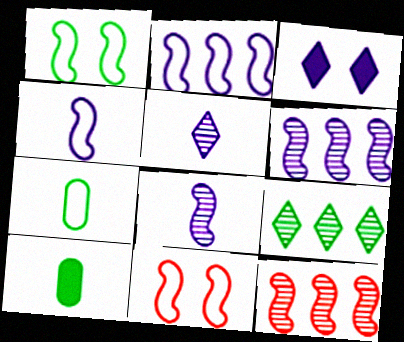[[1, 9, 10], 
[3, 7, 12]]